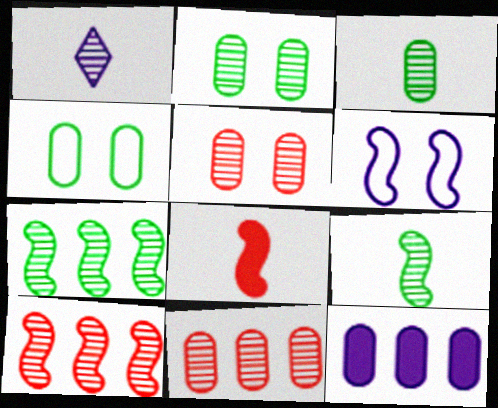[[1, 2, 10], 
[1, 5, 7], 
[1, 6, 12], 
[6, 7, 8]]